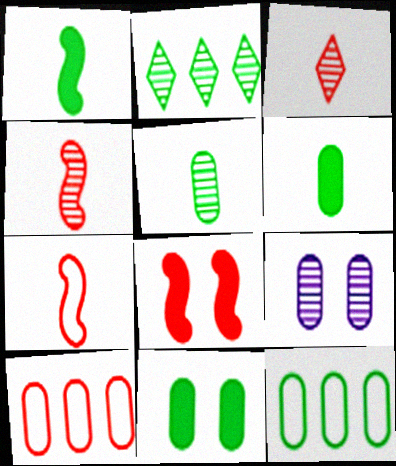[[2, 4, 9], 
[3, 8, 10], 
[5, 11, 12], 
[6, 9, 10]]